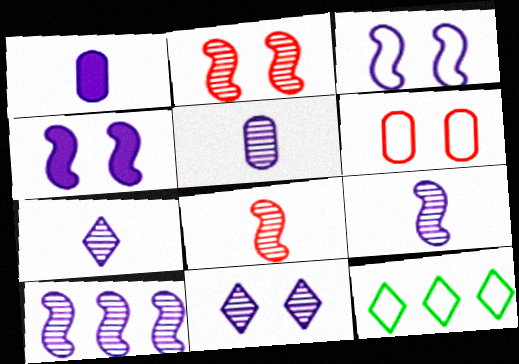[[1, 2, 12], 
[5, 7, 9], 
[5, 10, 11]]